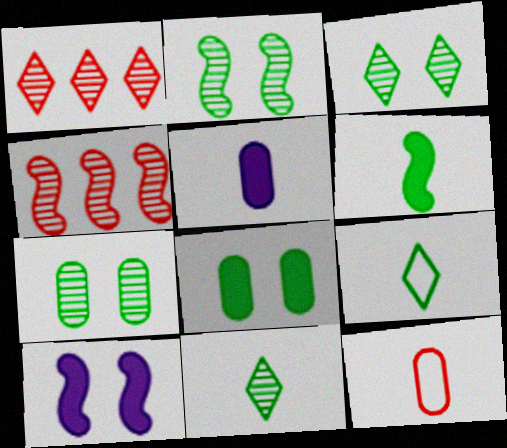[[2, 3, 7]]